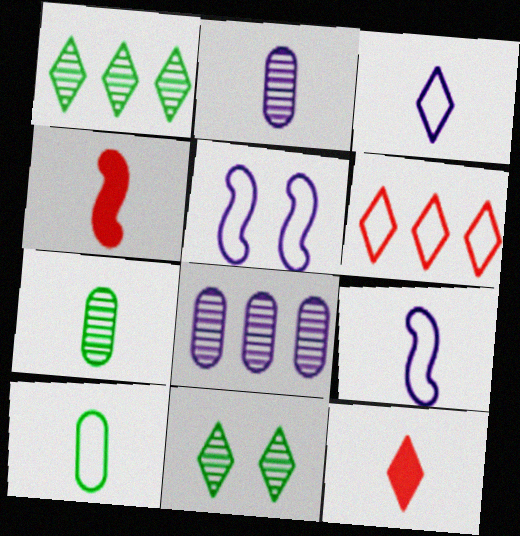[[3, 4, 7], 
[5, 6, 10], 
[7, 9, 12]]